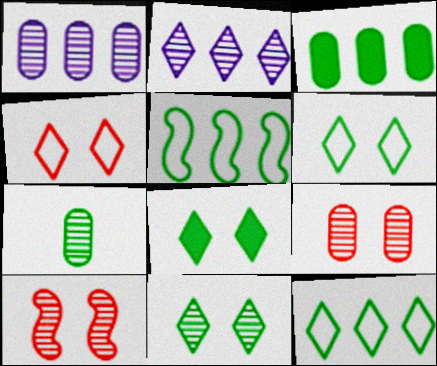[[1, 7, 9], 
[2, 7, 10], 
[5, 7, 8], 
[6, 8, 11]]